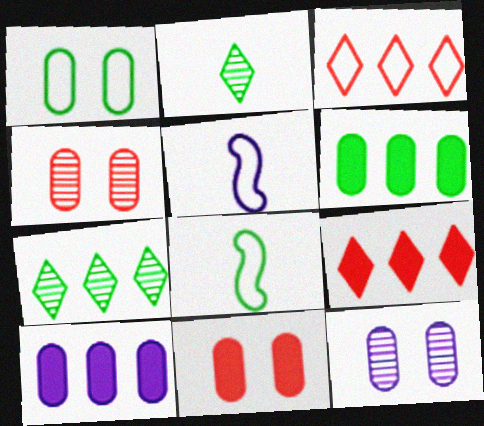[[1, 3, 5], 
[1, 11, 12], 
[5, 7, 11], 
[8, 9, 12]]